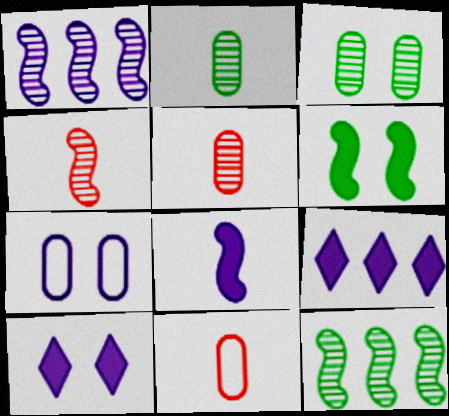[[10, 11, 12]]